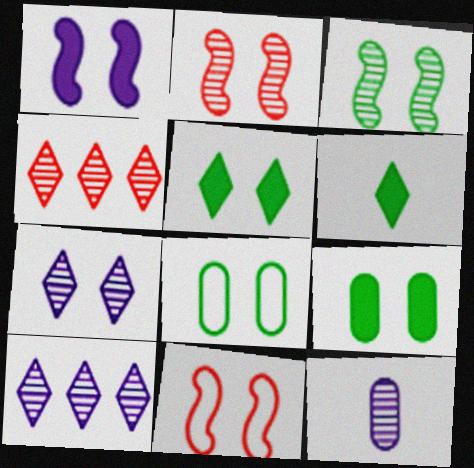[[1, 3, 11], 
[3, 4, 12], 
[3, 5, 8], 
[7, 9, 11]]